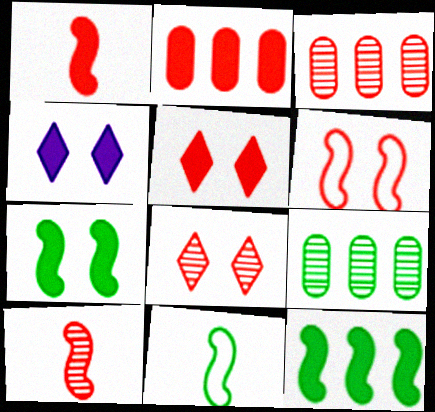[[1, 2, 5], 
[3, 4, 11], 
[3, 8, 10]]